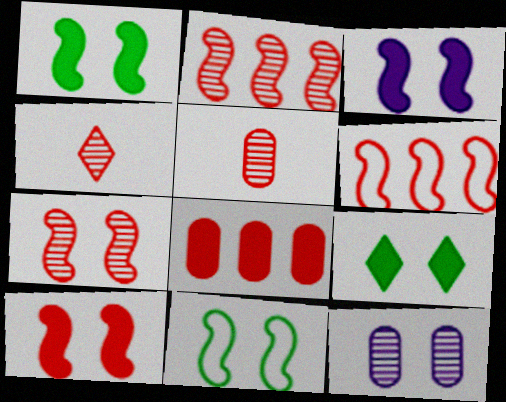[[1, 3, 10], 
[3, 7, 11]]